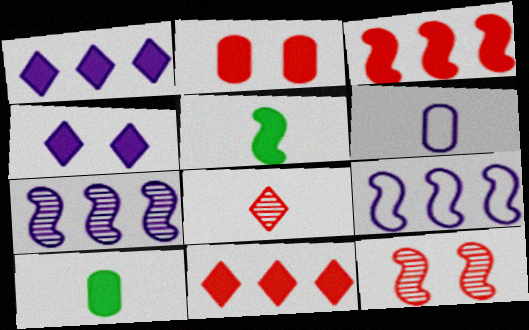[[1, 2, 5], 
[3, 4, 10], 
[4, 6, 7], 
[5, 6, 8], 
[5, 9, 12]]